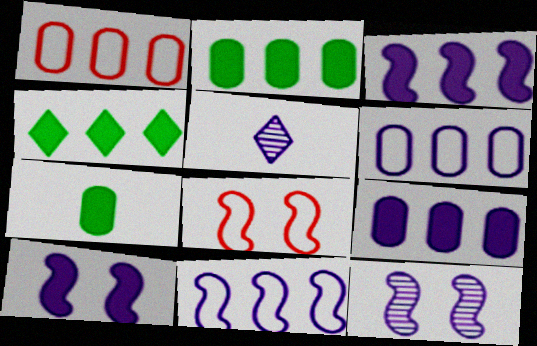[[2, 5, 8], 
[5, 6, 10]]